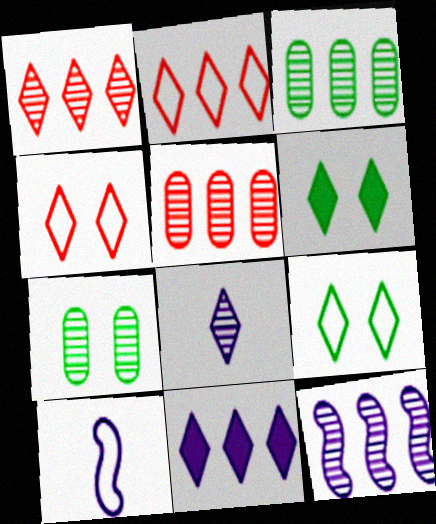[[1, 3, 12], 
[2, 6, 8], 
[5, 6, 10]]